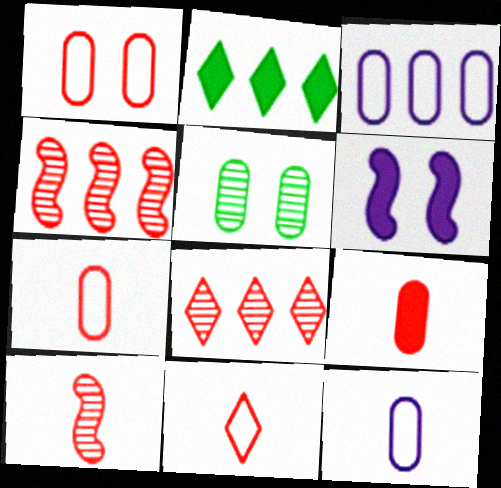[[2, 3, 4], 
[2, 6, 9], 
[3, 5, 9], 
[9, 10, 11]]